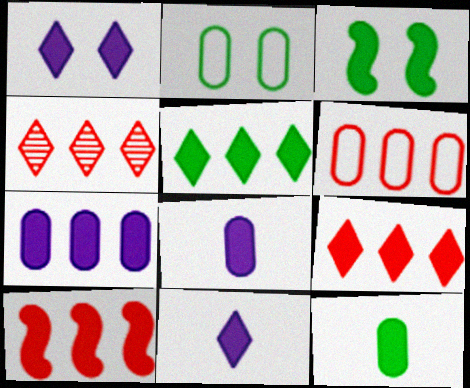[[1, 10, 12], 
[3, 5, 12], 
[3, 8, 9], 
[4, 6, 10], 
[5, 7, 10]]